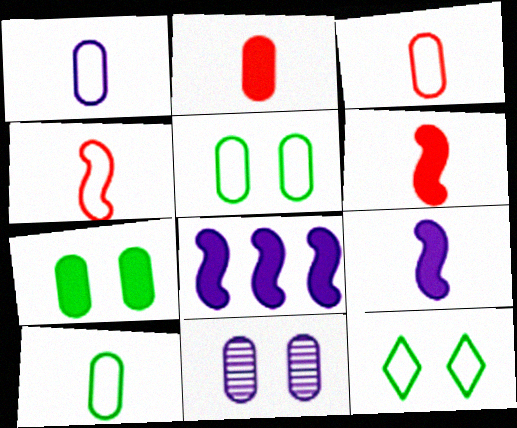[[1, 3, 10]]